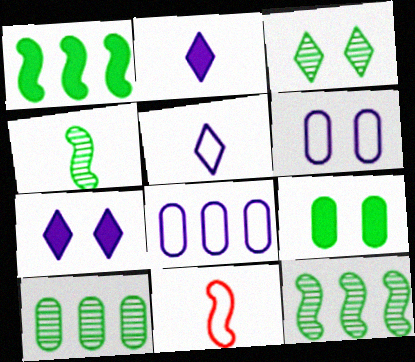[[3, 4, 10], 
[7, 10, 11]]